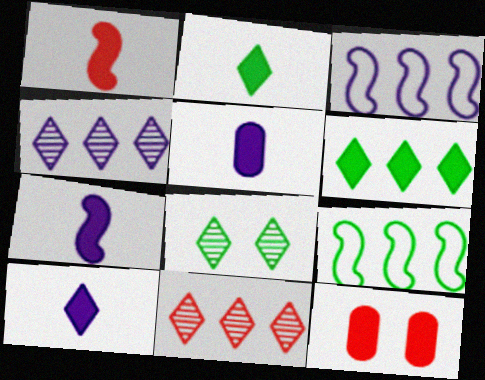[[1, 2, 5], 
[5, 7, 10], 
[6, 7, 12]]